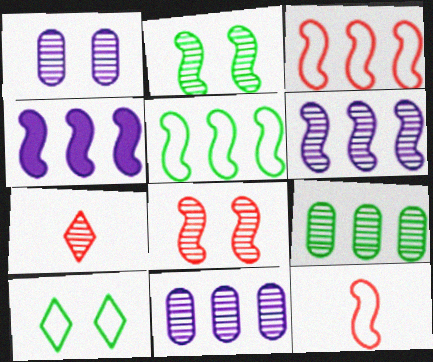[[2, 4, 12], 
[2, 7, 11]]